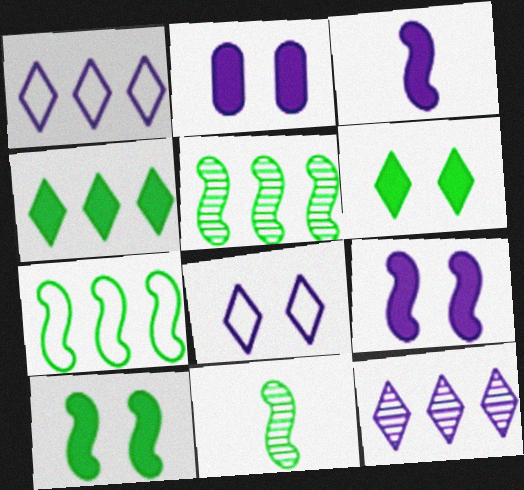[[7, 10, 11]]